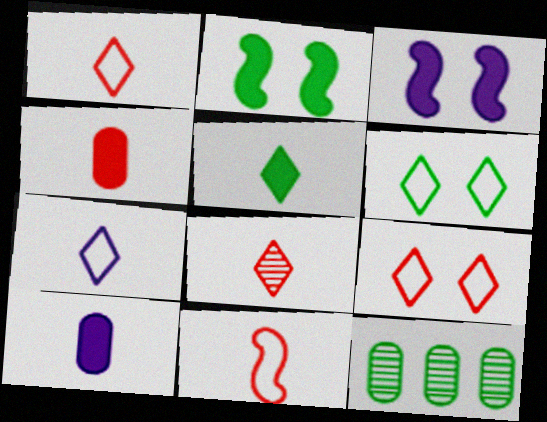[[1, 3, 12], 
[4, 8, 11], 
[5, 7, 8]]